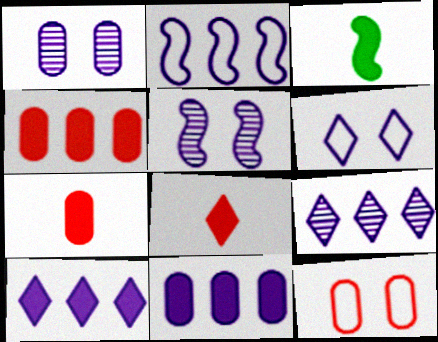[[2, 9, 11], 
[3, 9, 12]]